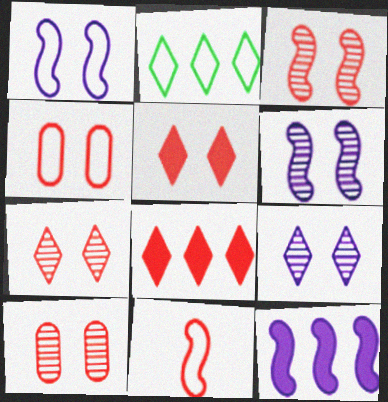[[3, 4, 5], 
[3, 7, 10], 
[8, 10, 11]]